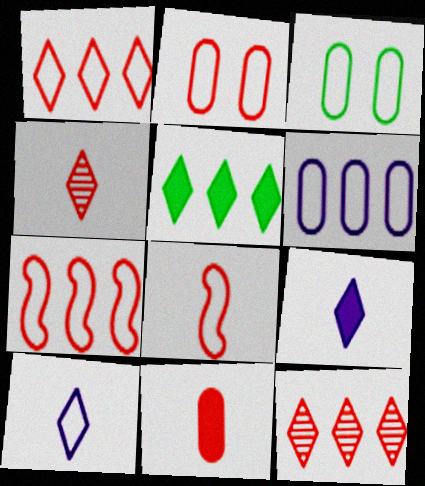[[1, 2, 8], 
[3, 7, 10], 
[4, 8, 11]]